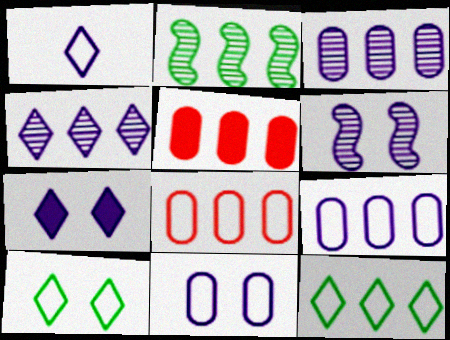[[1, 4, 7], 
[6, 7, 11]]